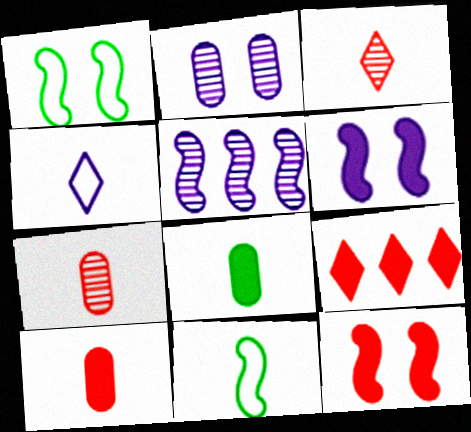[[2, 9, 11], 
[5, 11, 12], 
[6, 8, 9], 
[9, 10, 12]]